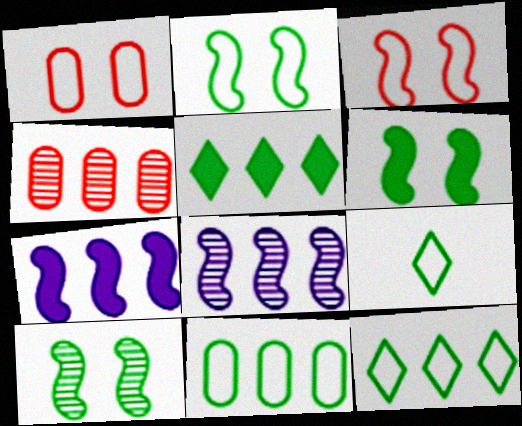[[2, 6, 10], 
[2, 9, 11], 
[4, 7, 12]]